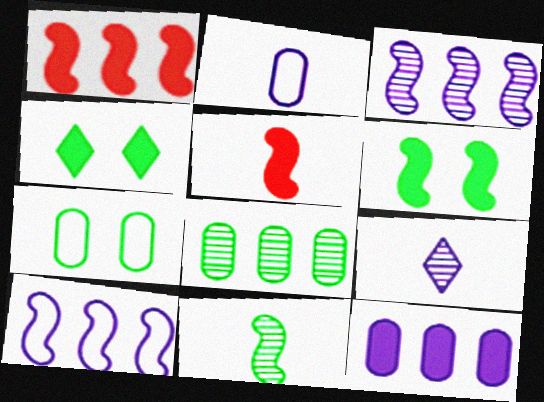[[1, 7, 9], 
[4, 5, 12]]